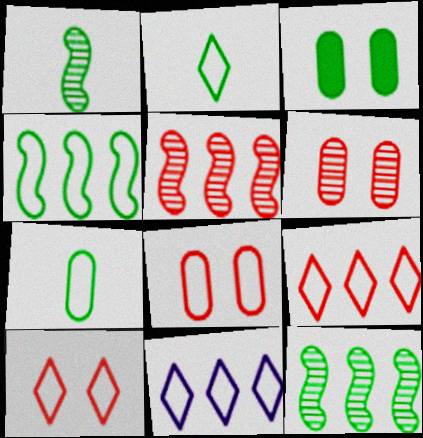[[2, 3, 12], 
[2, 10, 11]]